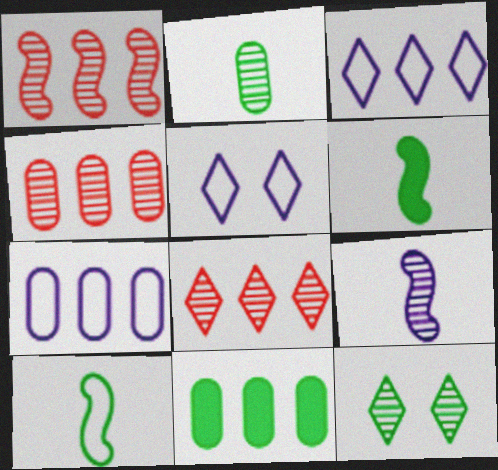[[1, 3, 11], 
[1, 4, 8], 
[4, 5, 6], 
[4, 7, 11], 
[4, 9, 12], 
[10, 11, 12]]